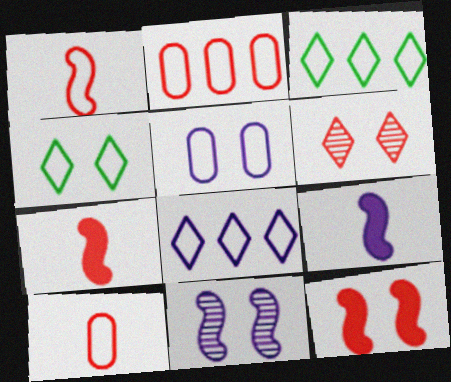[[1, 3, 5], 
[2, 6, 7]]